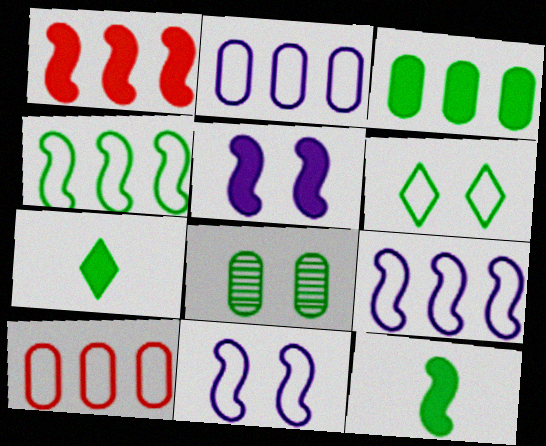[[1, 5, 12], 
[4, 7, 8]]